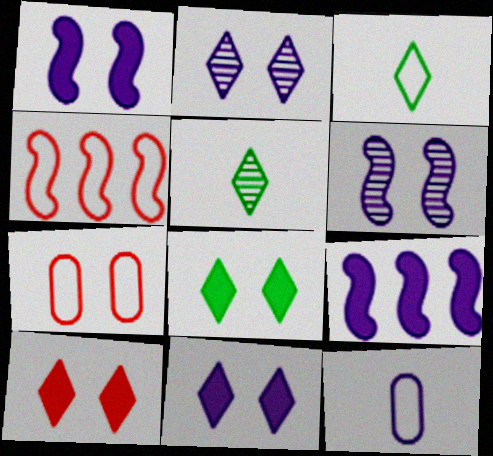[[2, 9, 12], 
[5, 7, 9], 
[6, 7, 8], 
[8, 10, 11]]